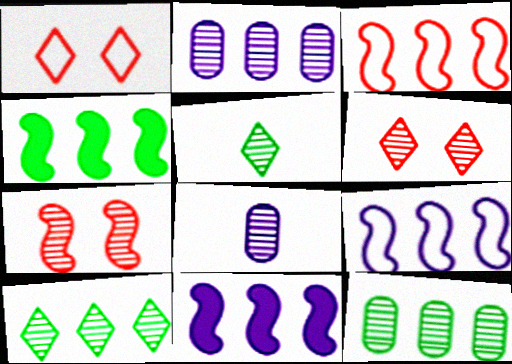[[1, 4, 8], 
[2, 5, 7], 
[7, 8, 10]]